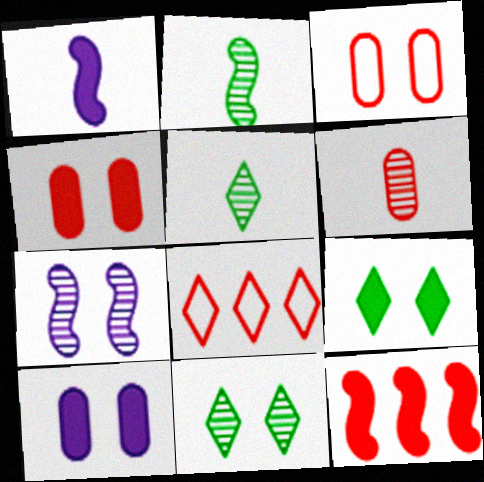[[2, 8, 10], 
[3, 7, 9]]